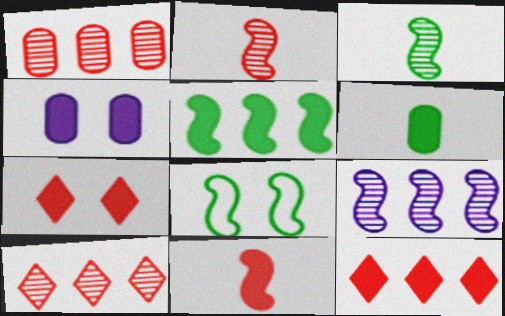[[3, 5, 8], 
[8, 9, 11]]